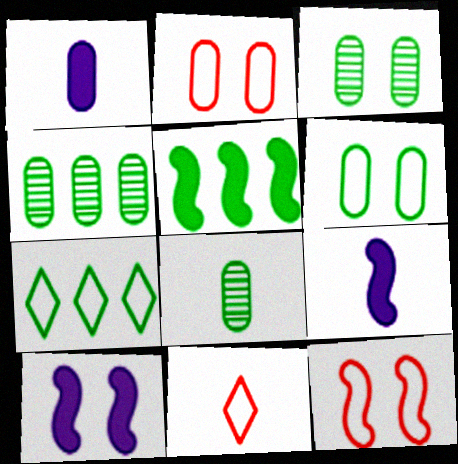[[1, 2, 4], 
[3, 4, 8], 
[4, 5, 7], 
[4, 10, 11], 
[8, 9, 11]]